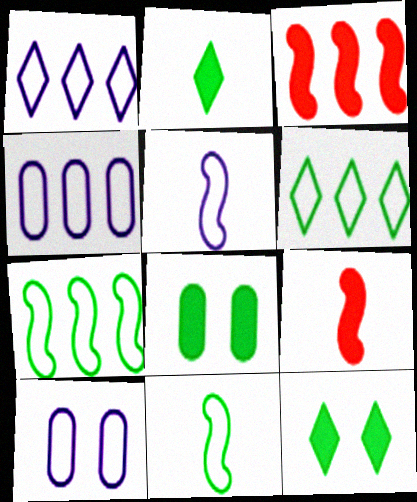[[1, 5, 10]]